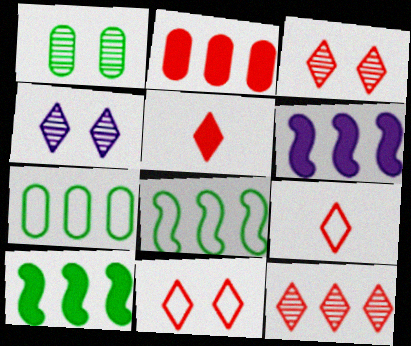[[1, 6, 9], 
[5, 11, 12], 
[6, 7, 12]]